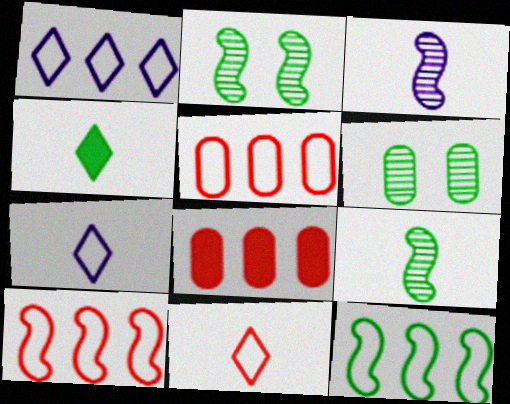[[1, 5, 12], 
[2, 7, 8], 
[4, 6, 12]]